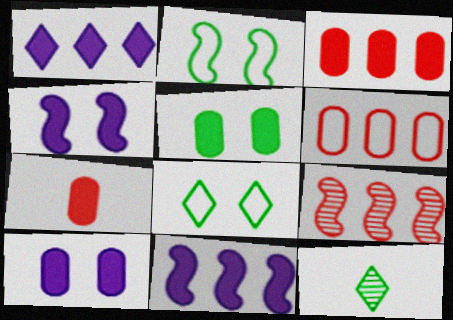[[4, 6, 12]]